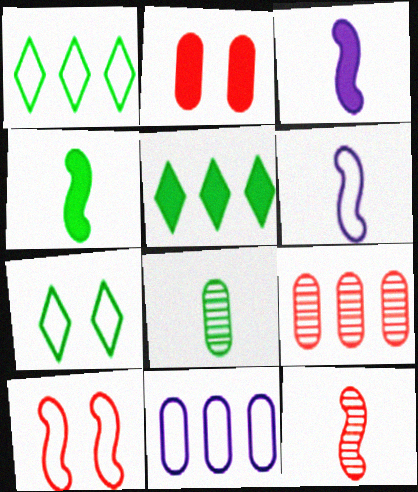[[2, 3, 5], 
[2, 8, 11], 
[3, 7, 9], 
[4, 6, 12]]